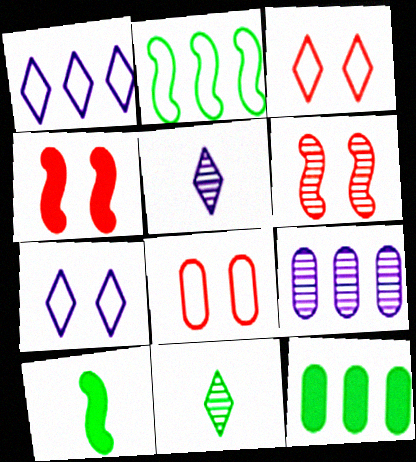[[3, 9, 10], 
[6, 9, 11]]